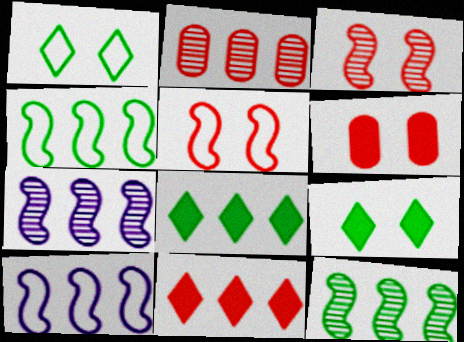[[2, 8, 10]]